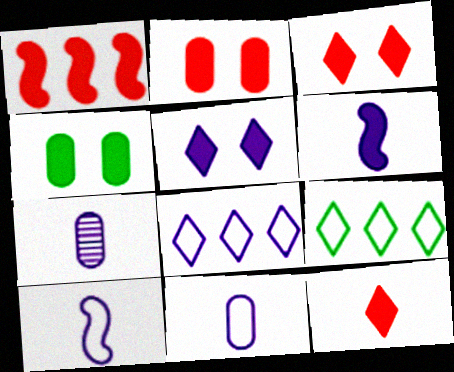[[1, 2, 12]]